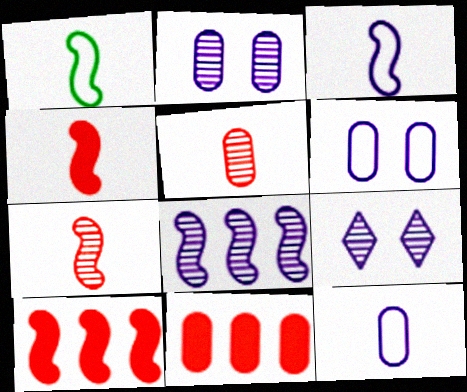[[1, 9, 11]]